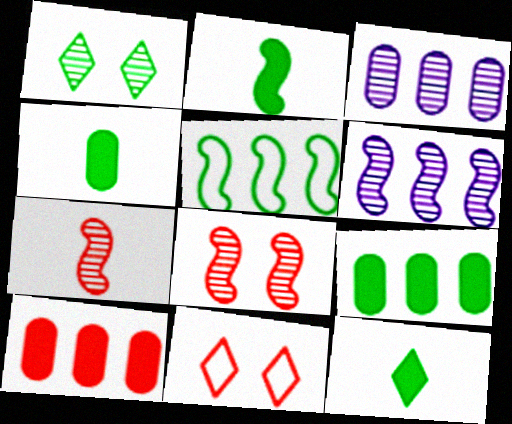[[1, 3, 7], 
[1, 4, 5], 
[2, 3, 11], 
[2, 4, 12], 
[4, 6, 11], 
[7, 10, 11]]